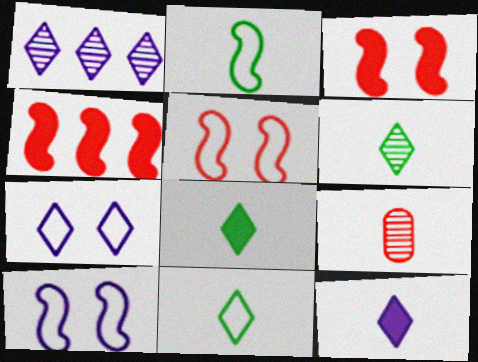[[1, 7, 12], 
[2, 9, 12], 
[6, 8, 11]]